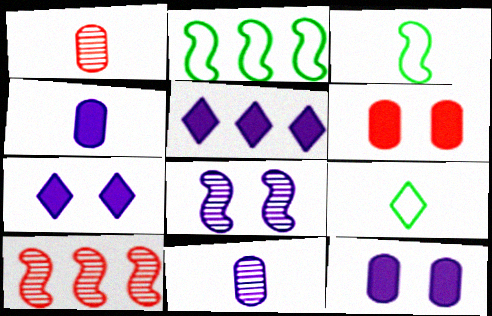[[1, 2, 7], 
[9, 10, 12]]